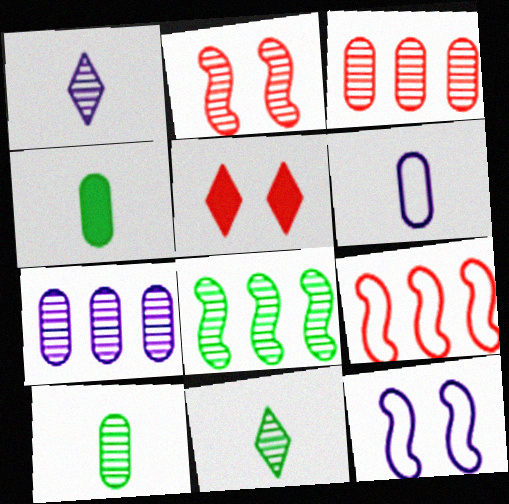[[2, 7, 11], 
[5, 6, 8]]